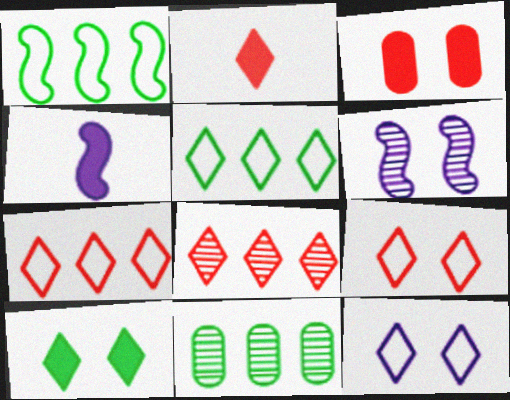[[2, 8, 9], 
[4, 9, 11]]